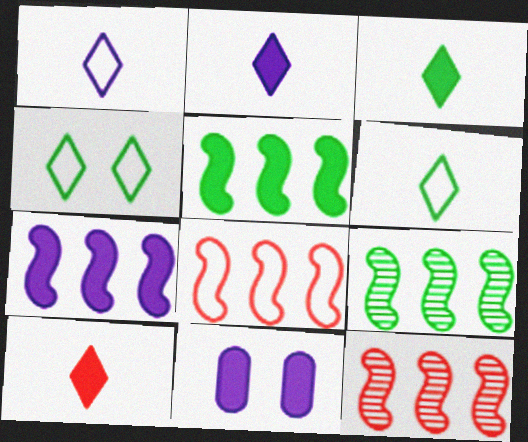[[2, 3, 10], 
[2, 7, 11], 
[5, 10, 11], 
[6, 11, 12], 
[7, 8, 9]]